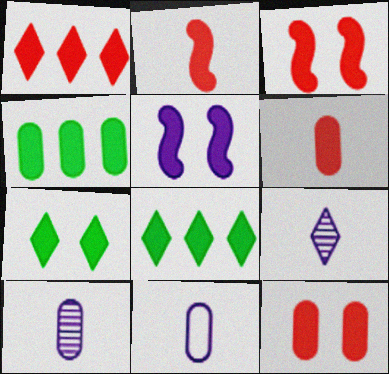[[1, 2, 12], 
[1, 3, 6], 
[5, 6, 8], 
[5, 7, 12]]